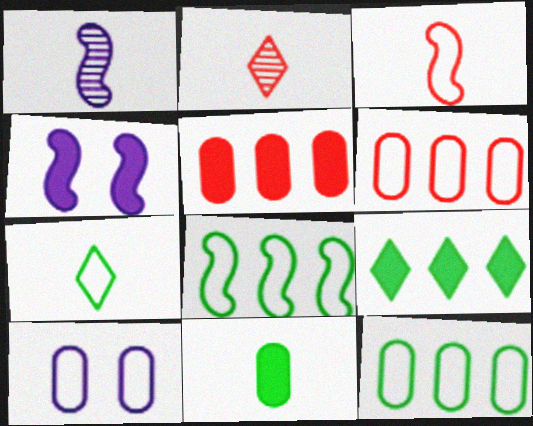[[2, 4, 12]]